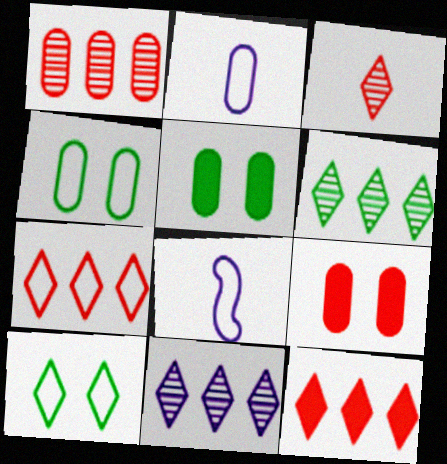[[1, 2, 5], 
[4, 7, 8], 
[6, 8, 9]]